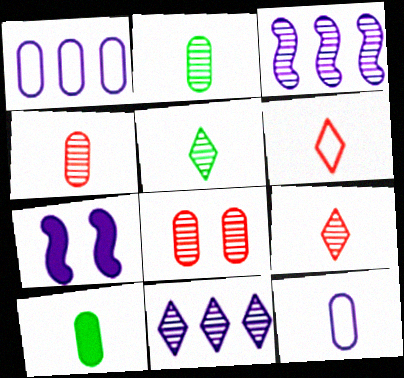[[1, 8, 10], 
[3, 5, 8], 
[4, 10, 12], 
[7, 11, 12]]